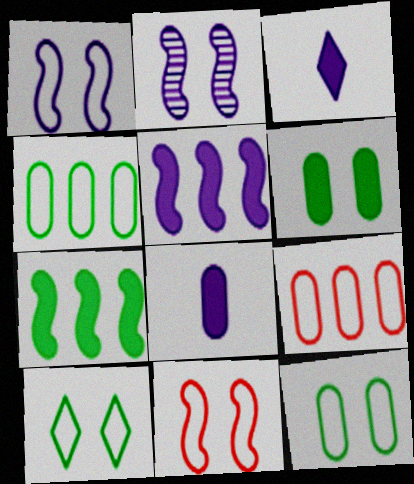[]